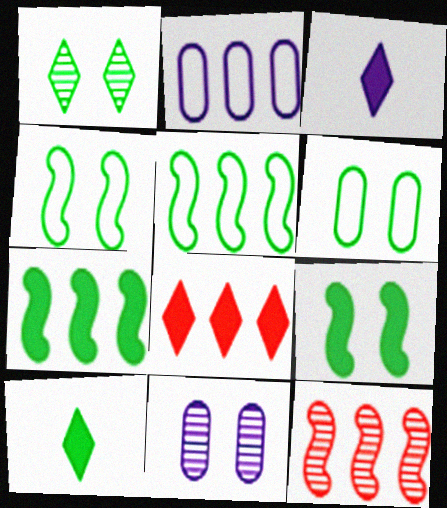[[1, 6, 9], 
[3, 6, 12]]